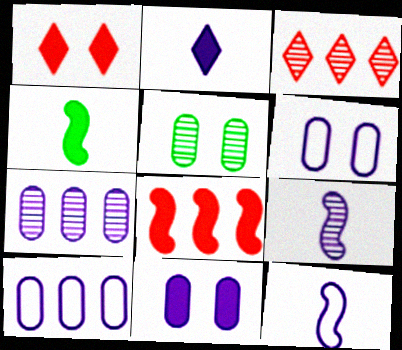[[3, 4, 6], 
[3, 5, 9]]